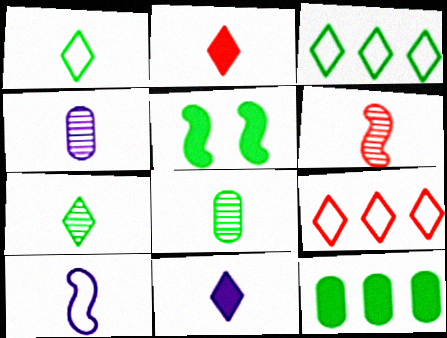[[2, 8, 10], 
[3, 5, 8], 
[4, 5, 9], 
[4, 6, 7], 
[4, 10, 11]]